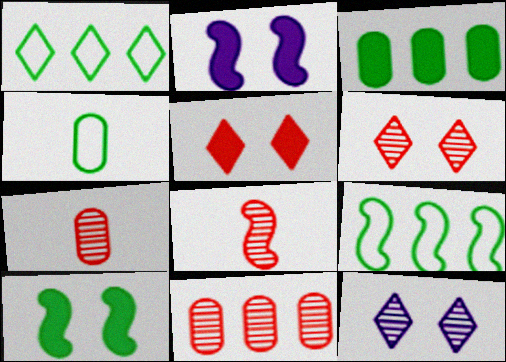[[1, 2, 7], 
[2, 8, 9], 
[6, 8, 11]]